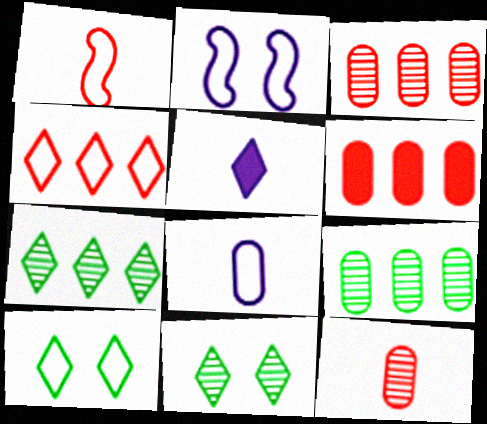[[4, 5, 11]]